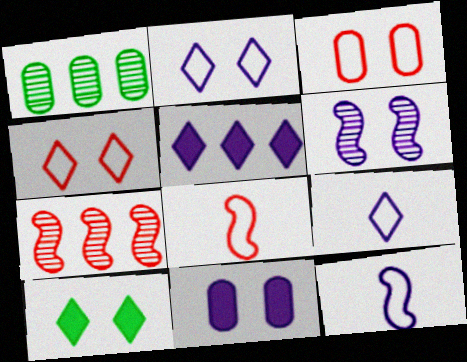[[2, 6, 11], 
[3, 6, 10]]